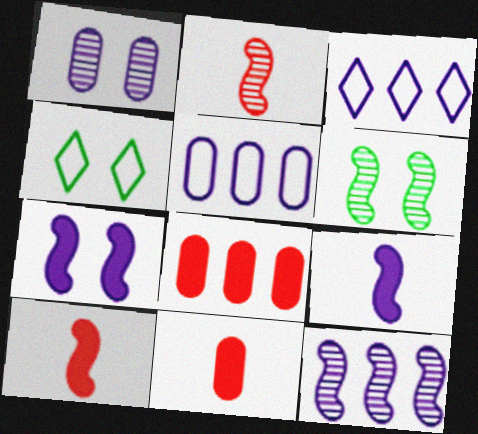[[1, 3, 9], 
[2, 6, 12], 
[3, 6, 11], 
[4, 11, 12]]